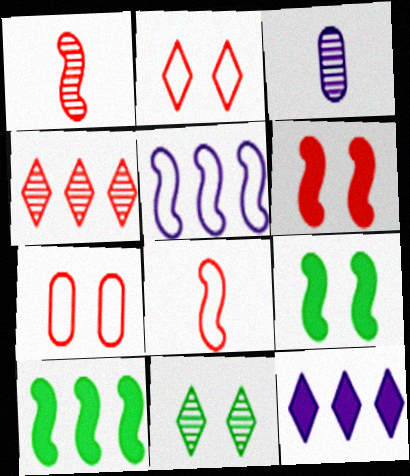[[1, 5, 9], 
[2, 3, 10]]